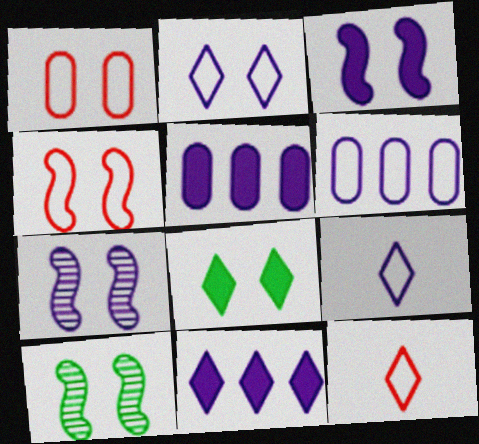[[1, 7, 8], 
[3, 4, 10], 
[5, 7, 9], 
[5, 10, 12]]